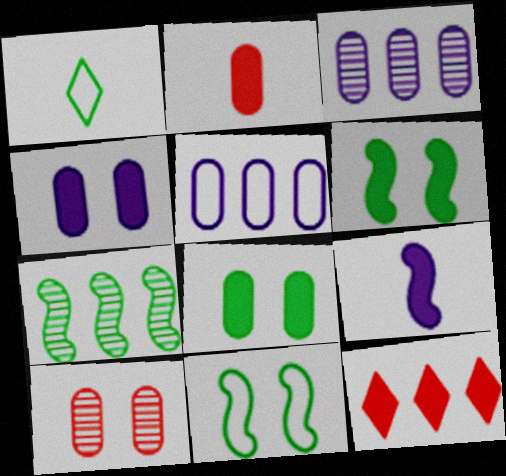[[1, 7, 8], 
[5, 7, 12], 
[8, 9, 12]]